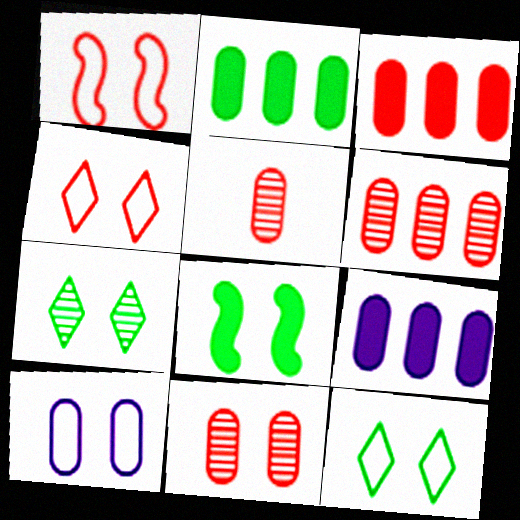[[1, 10, 12], 
[2, 3, 9], 
[2, 5, 10], 
[5, 6, 11]]